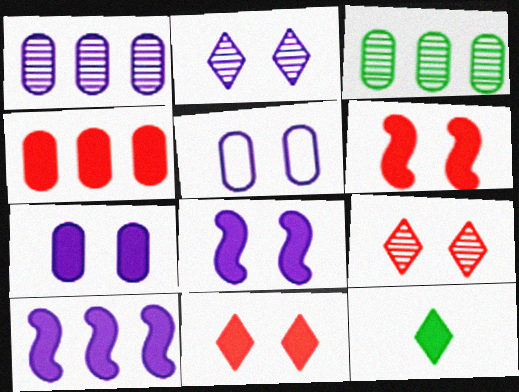[[2, 5, 8], 
[4, 8, 12]]